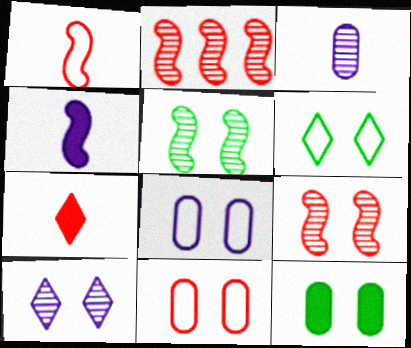[[2, 7, 11], 
[5, 6, 12]]